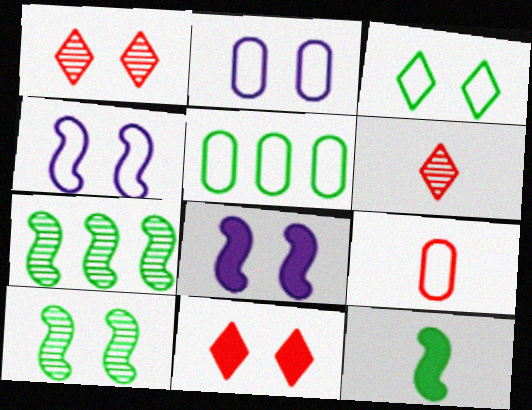[[2, 5, 9], 
[2, 10, 11], 
[5, 6, 8]]